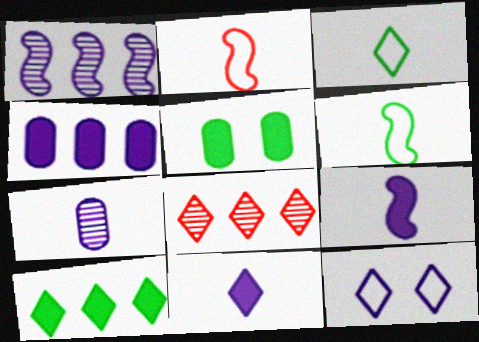[]